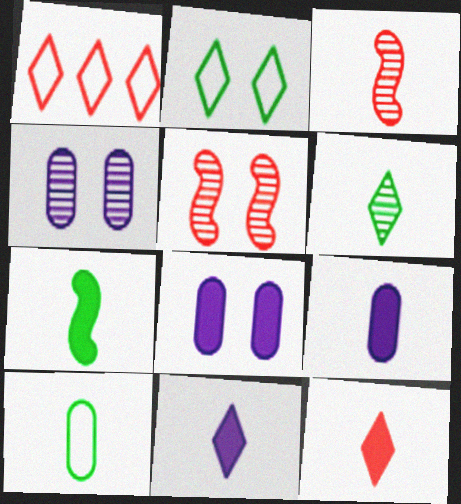[[1, 4, 7], 
[2, 5, 8], 
[3, 10, 11], 
[6, 7, 10], 
[7, 9, 12]]